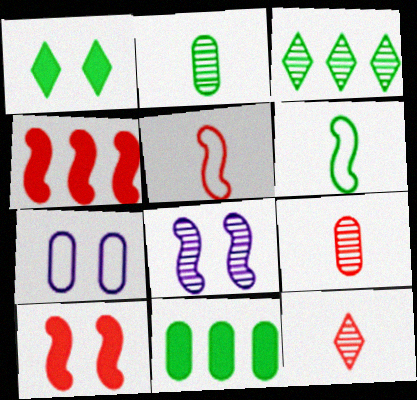[[3, 8, 9], 
[4, 6, 8], 
[7, 9, 11]]